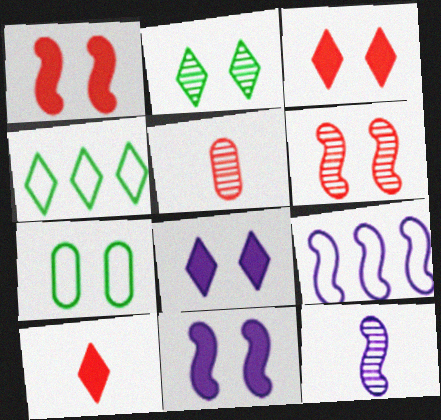[[4, 5, 11], 
[6, 7, 8], 
[9, 11, 12]]